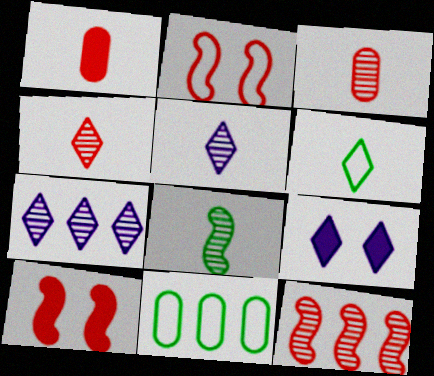[[3, 5, 8], 
[5, 10, 11]]